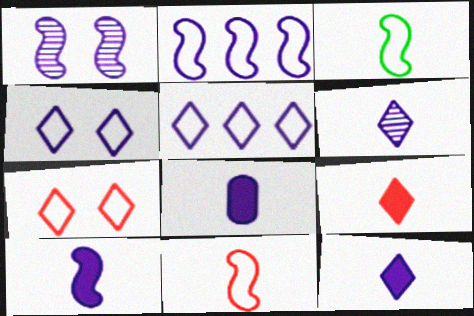[[1, 2, 10], 
[1, 5, 8], 
[8, 10, 12]]